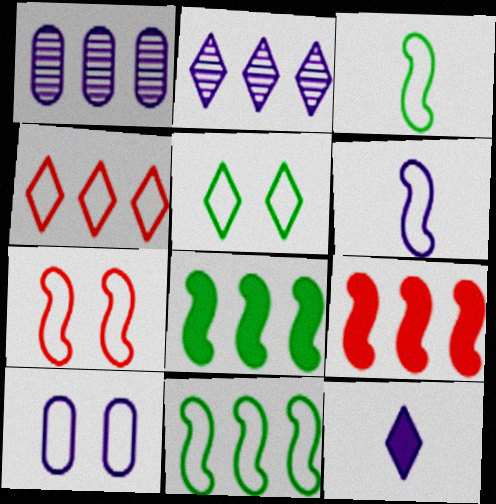[[1, 4, 8], 
[3, 4, 10], 
[5, 7, 10], 
[6, 7, 11]]